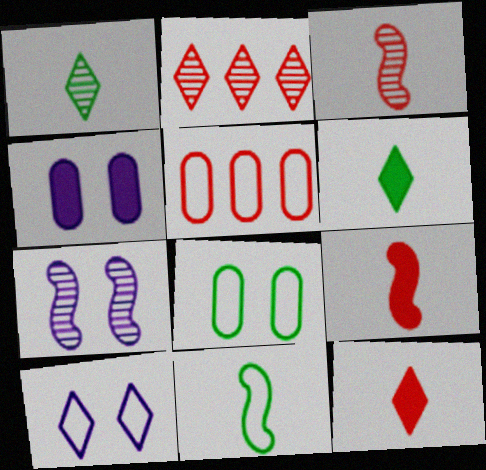[[2, 4, 11], 
[2, 6, 10], 
[4, 7, 10], 
[5, 6, 7], 
[5, 10, 11]]